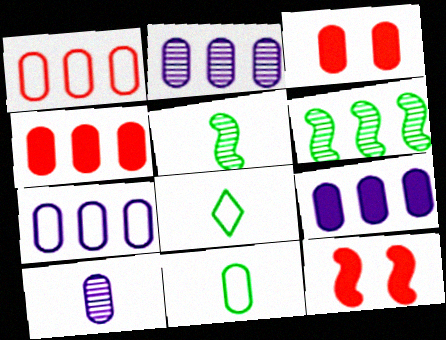[[2, 3, 11], 
[2, 7, 9], 
[2, 8, 12]]